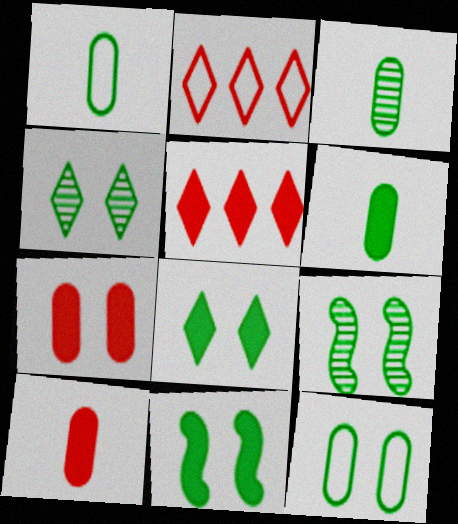[[1, 3, 6], 
[4, 11, 12], 
[8, 9, 12]]